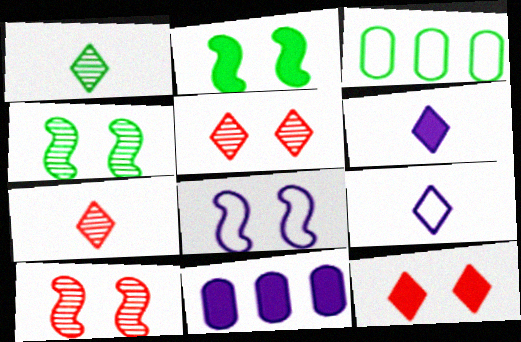[[1, 2, 3], 
[2, 8, 10], 
[3, 6, 10]]